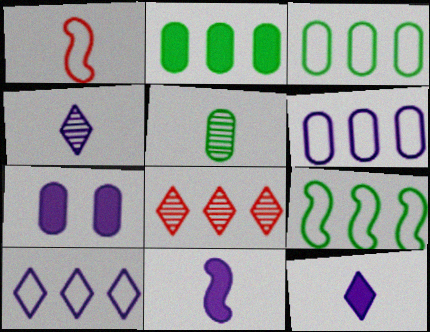[[1, 5, 12]]